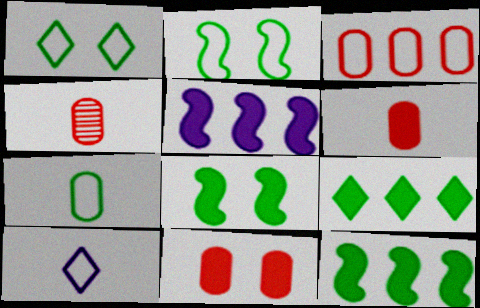[[1, 4, 5], 
[2, 3, 10], 
[3, 4, 11]]